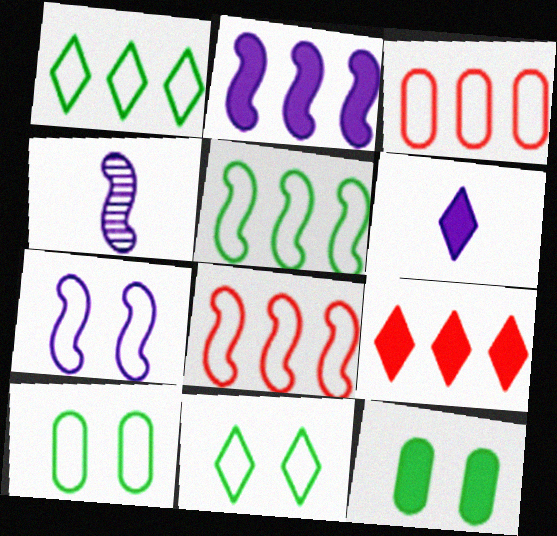[[2, 4, 7], 
[4, 9, 10]]